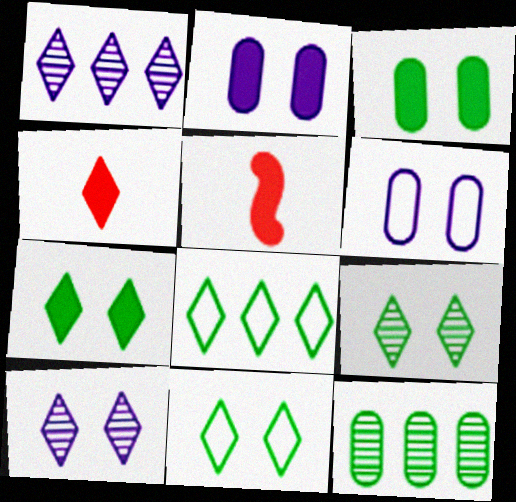[[1, 4, 11], 
[4, 8, 10], 
[7, 9, 11]]